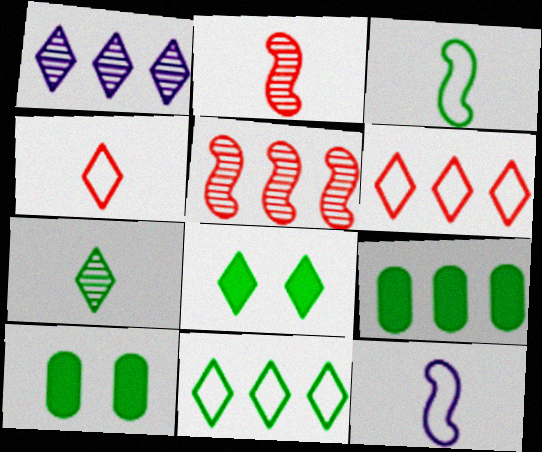[[1, 4, 8], 
[7, 8, 11]]